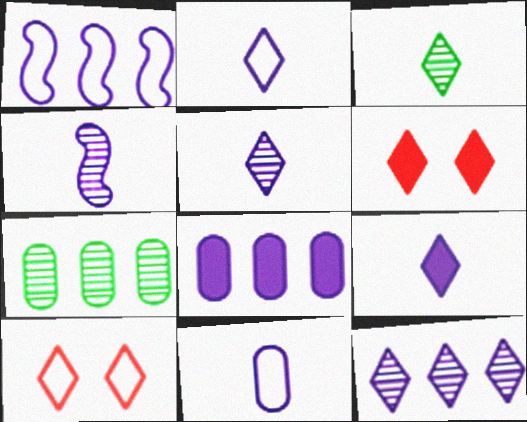[[1, 8, 12], 
[2, 5, 9], 
[4, 9, 11]]